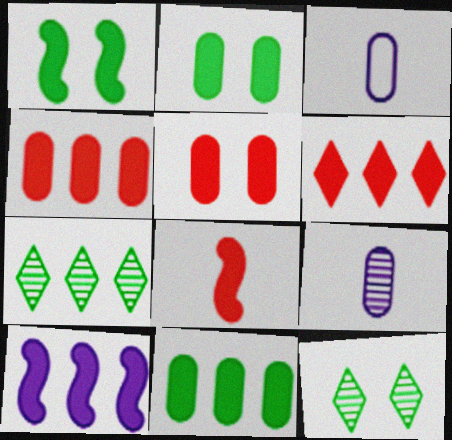[[1, 8, 10], 
[5, 6, 8], 
[6, 10, 11]]